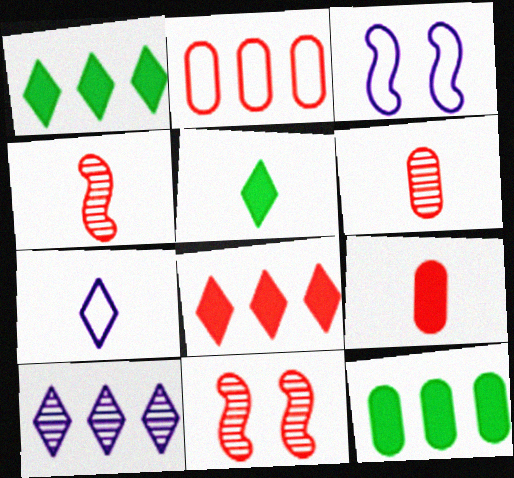[[1, 3, 6], 
[7, 11, 12]]